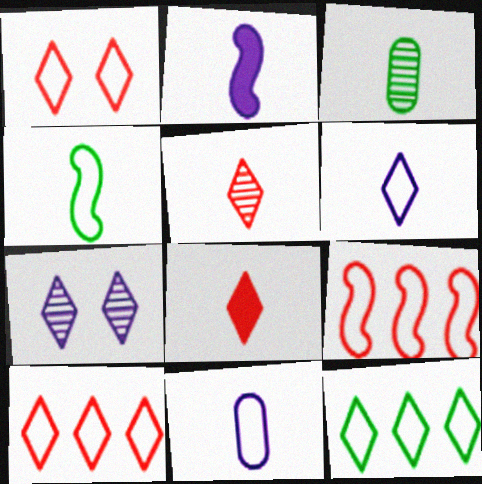[[1, 6, 12], 
[7, 8, 12]]